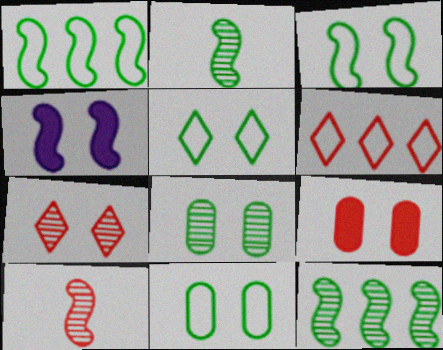[[1, 4, 10], 
[3, 5, 11], 
[4, 7, 11], 
[6, 9, 10]]